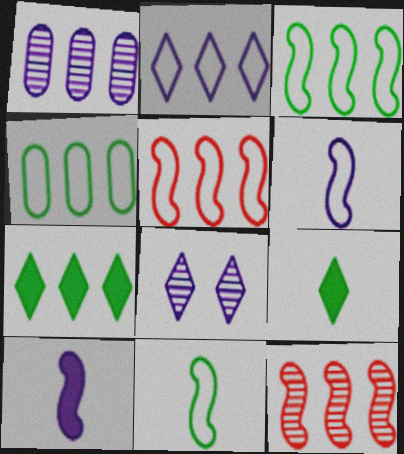[[1, 5, 7], 
[2, 4, 5]]